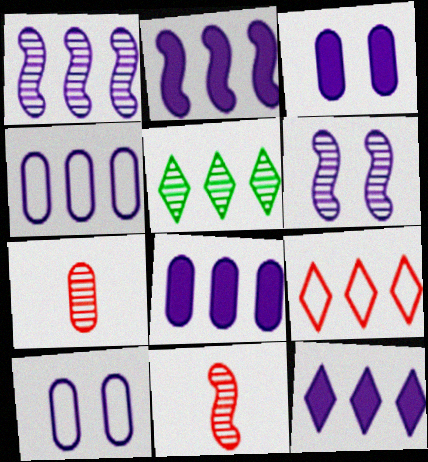[[1, 4, 12], 
[2, 8, 12], 
[5, 6, 7], 
[5, 9, 12]]